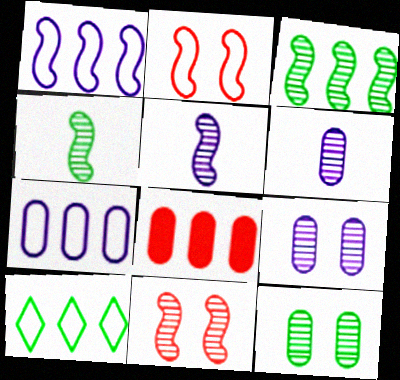[[3, 5, 11]]